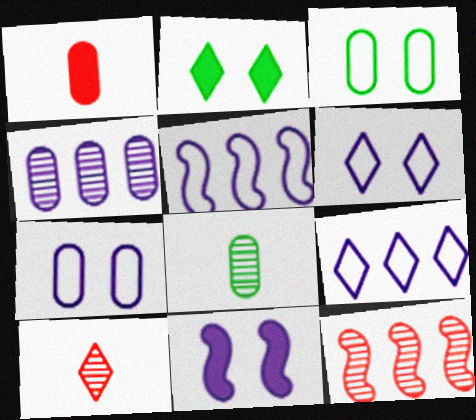[[1, 3, 4], 
[2, 9, 10]]